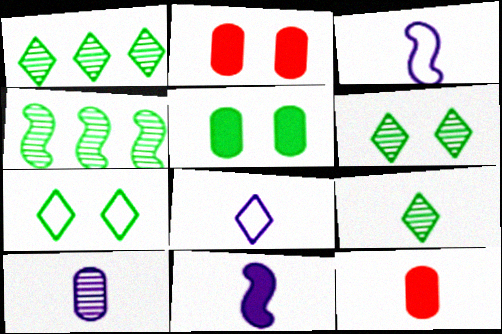[[1, 2, 3], 
[1, 6, 9], 
[2, 4, 8], 
[3, 9, 12], 
[8, 10, 11]]